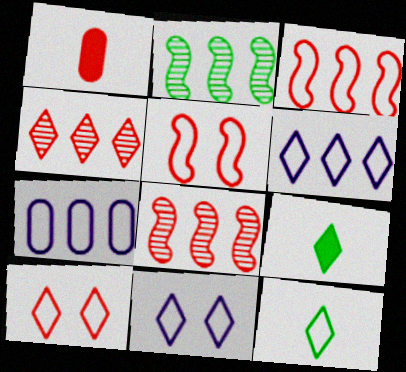[[1, 2, 11], 
[1, 4, 5], 
[1, 8, 10], 
[4, 9, 11], 
[5, 7, 12], 
[6, 10, 12]]